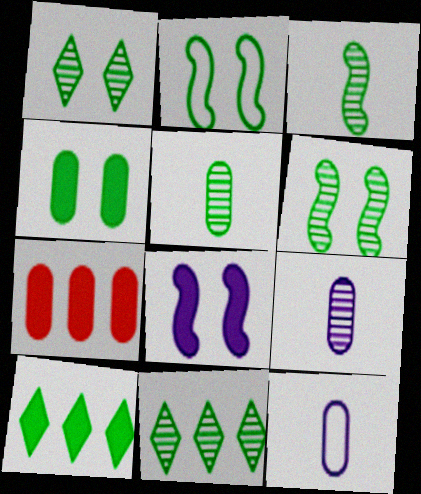[[1, 2, 4], 
[2, 5, 10], 
[5, 6, 11]]